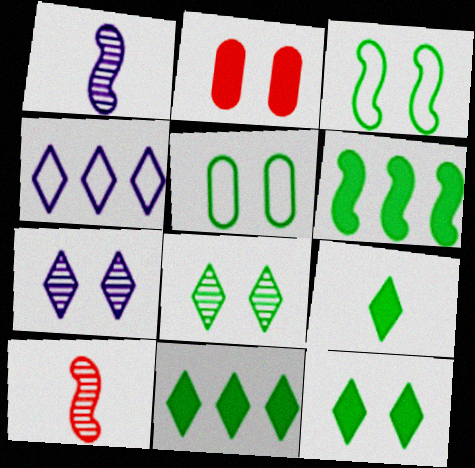[[2, 3, 7], 
[9, 11, 12]]